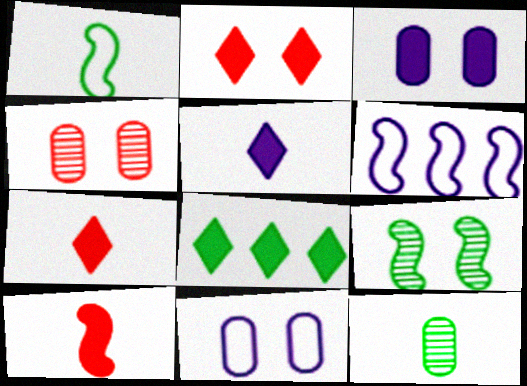[[2, 5, 8], 
[2, 6, 12], 
[2, 9, 11], 
[3, 8, 10], 
[6, 9, 10]]